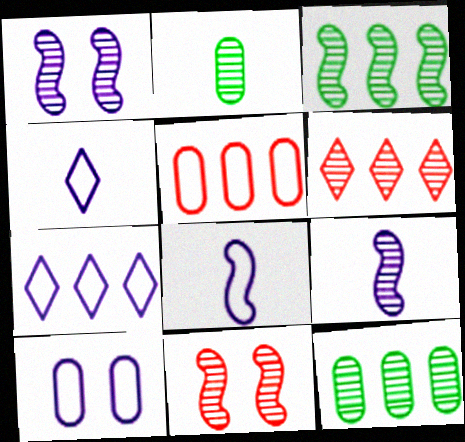[[1, 2, 6], 
[3, 9, 11], 
[7, 8, 10]]